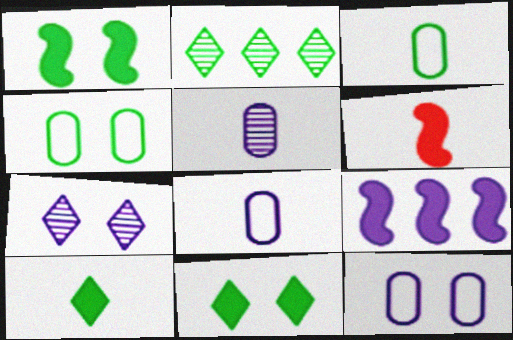[[1, 2, 3], 
[1, 6, 9], 
[2, 6, 12], 
[7, 8, 9]]